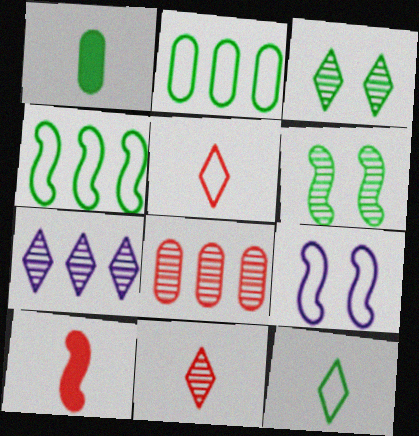[[1, 3, 4], 
[2, 5, 9], 
[3, 7, 11]]